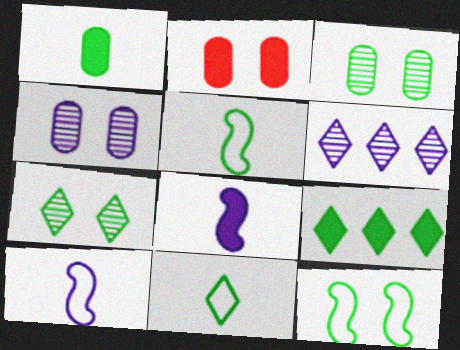[[2, 5, 6], 
[2, 8, 9], 
[3, 5, 9], 
[7, 9, 11]]